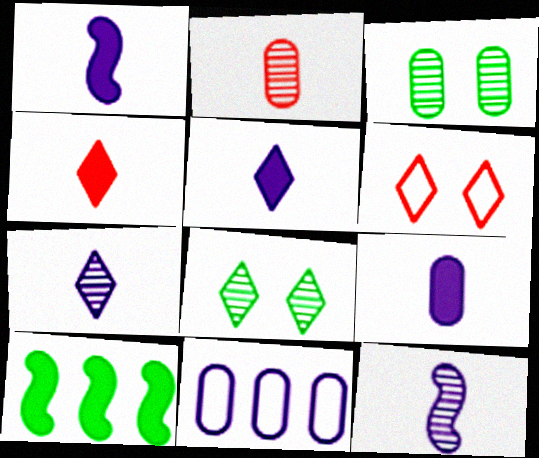[[1, 5, 9]]